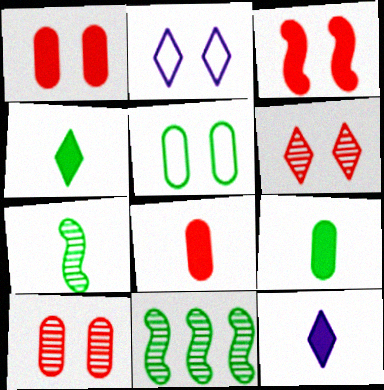[[2, 8, 11], 
[4, 5, 11]]